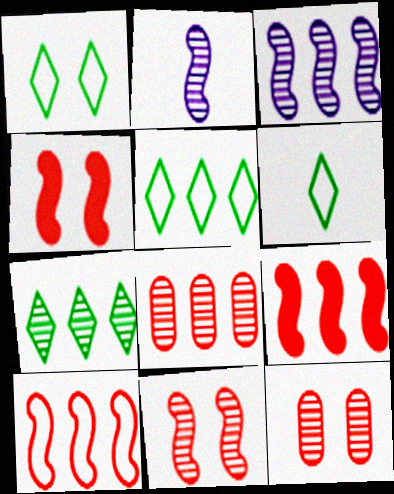[[1, 5, 6], 
[2, 7, 12], 
[3, 7, 8]]